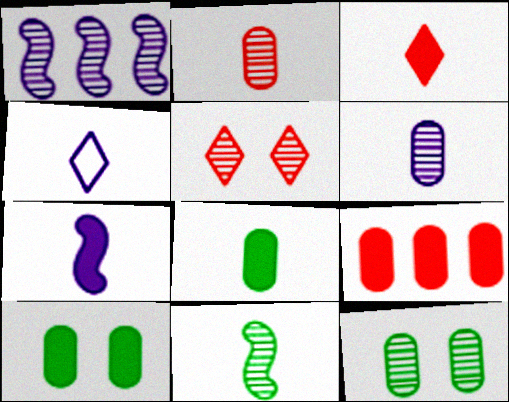[[3, 7, 8], 
[4, 6, 7]]